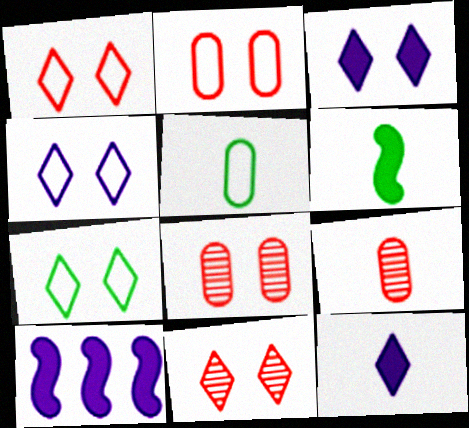[[1, 4, 7], 
[3, 7, 11], 
[5, 10, 11], 
[7, 9, 10]]